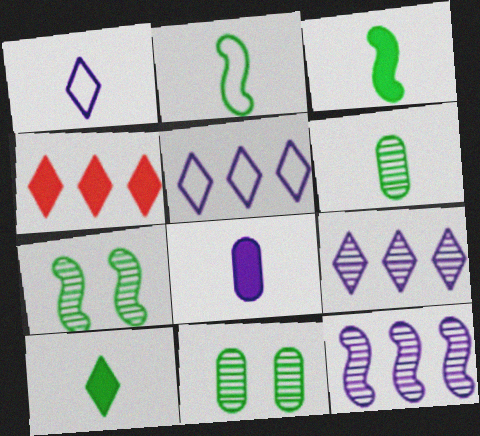[[2, 6, 10]]